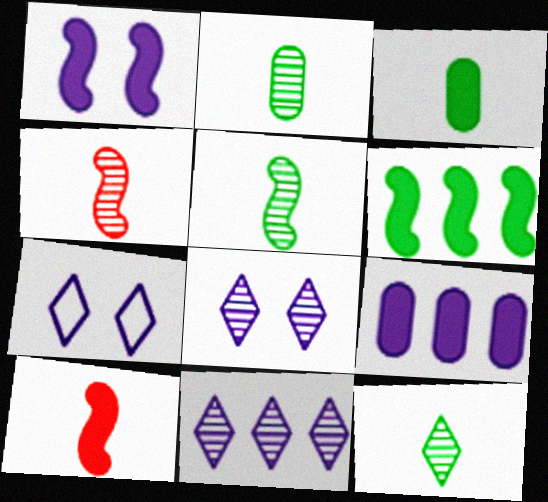[[1, 6, 10], 
[2, 5, 12]]